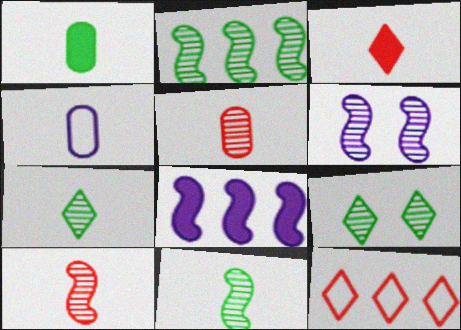[[1, 4, 5], 
[1, 6, 12], 
[2, 6, 10], 
[3, 4, 11]]